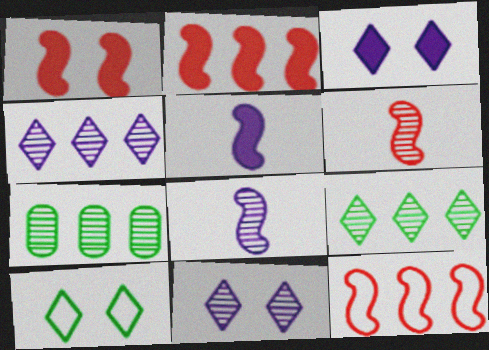[[1, 6, 12], 
[6, 7, 11]]